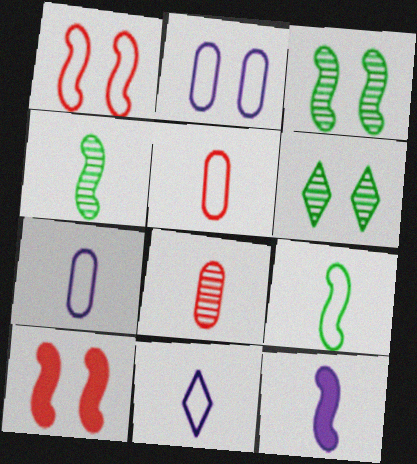[[2, 6, 10], 
[5, 9, 11]]